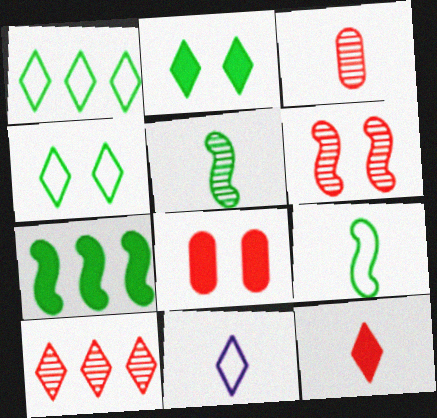[[2, 10, 11], 
[3, 6, 10]]